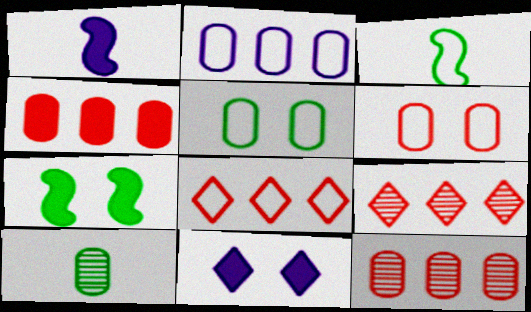[[1, 5, 9], 
[3, 11, 12]]